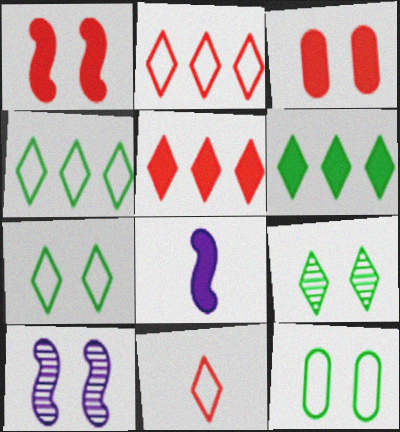[[3, 6, 8], 
[3, 7, 10]]